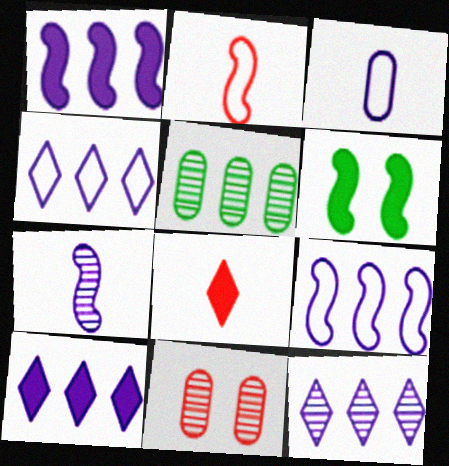[[4, 10, 12]]